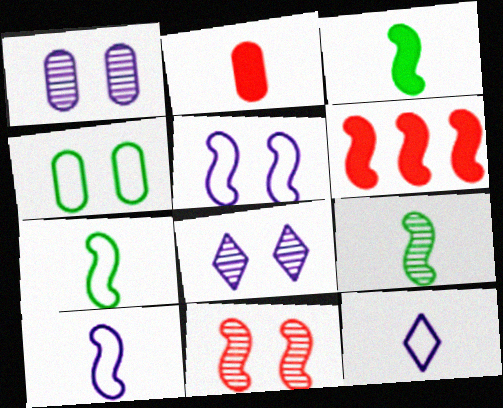[[2, 9, 12], 
[3, 7, 9], 
[5, 6, 9]]